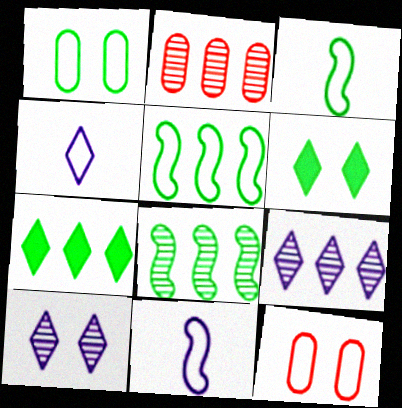[[2, 6, 11], 
[2, 8, 9], 
[4, 5, 12]]